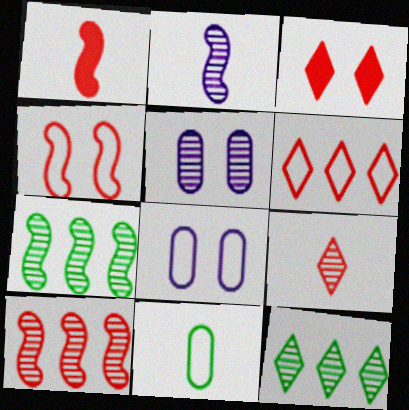[[1, 4, 10], 
[1, 8, 12], 
[3, 6, 9], 
[5, 7, 9]]